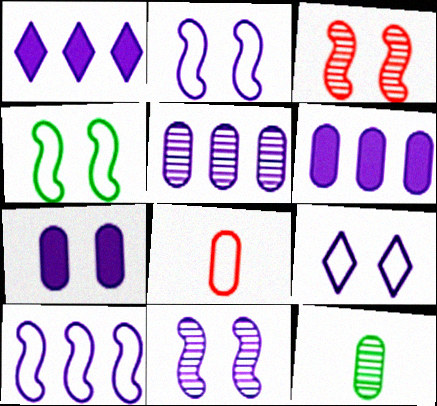[[1, 5, 10], 
[7, 9, 11]]